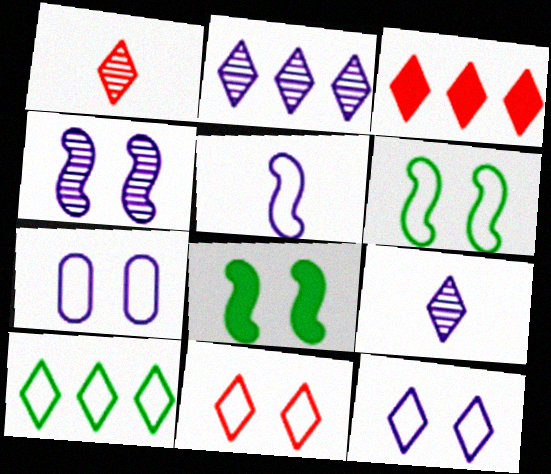[[1, 3, 11], 
[2, 3, 10], 
[6, 7, 11]]